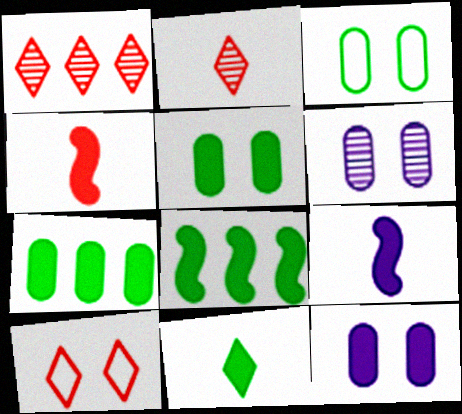[[1, 3, 9], 
[5, 8, 11]]